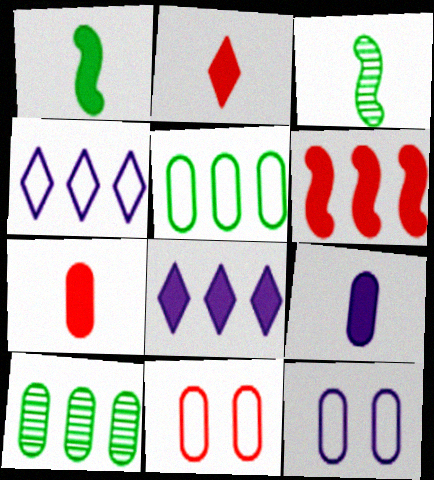[[1, 2, 9], 
[3, 8, 11], 
[4, 6, 10], 
[7, 10, 12], 
[9, 10, 11]]